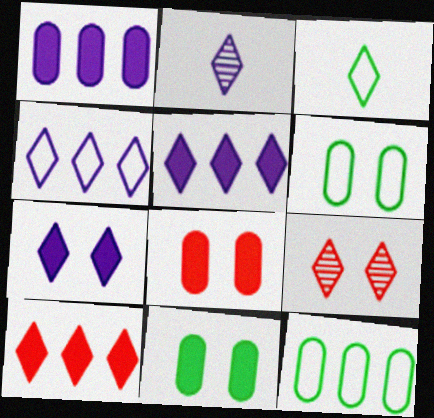[[2, 4, 7], 
[3, 5, 9]]